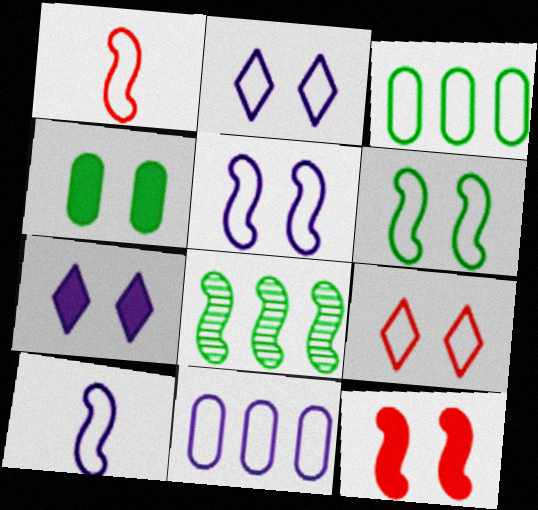[[1, 2, 3], 
[2, 10, 11], 
[3, 9, 10], 
[4, 7, 12], 
[8, 10, 12]]